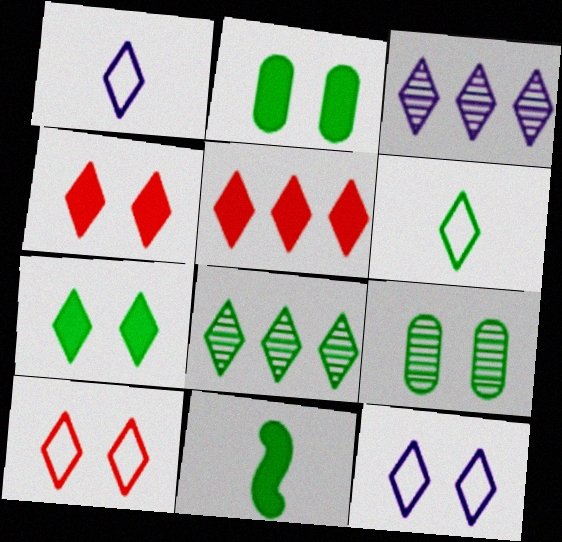[[1, 4, 8], 
[3, 4, 6], 
[6, 7, 8]]